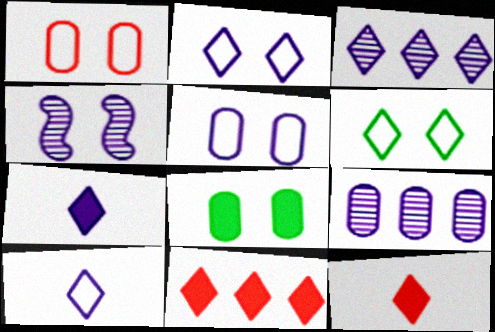[[2, 3, 7], 
[3, 6, 12]]